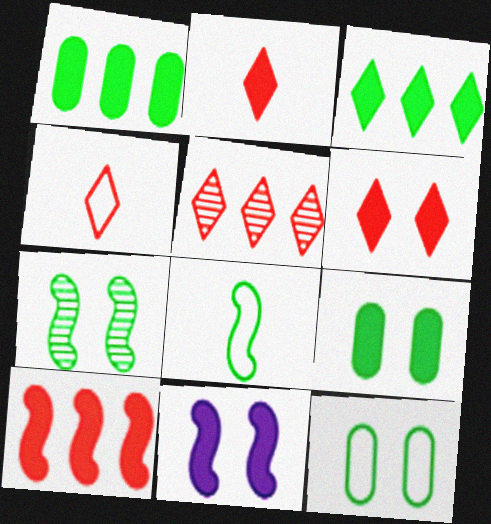[[1, 2, 11], 
[4, 5, 6], 
[6, 9, 11]]